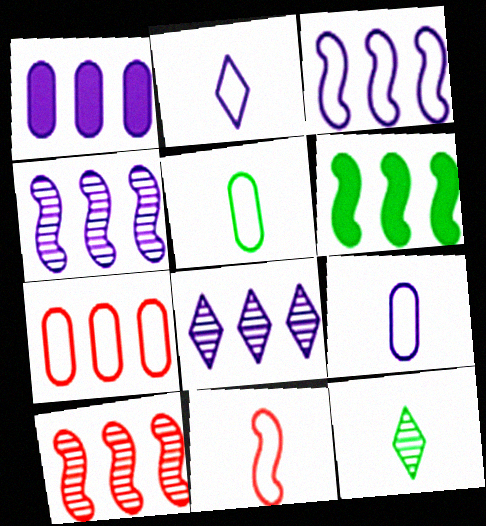[[1, 3, 8], 
[2, 5, 11], 
[3, 6, 10], 
[6, 7, 8]]